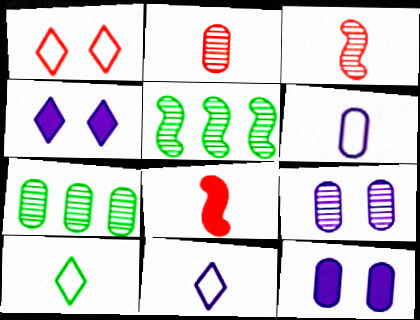[[2, 7, 9]]